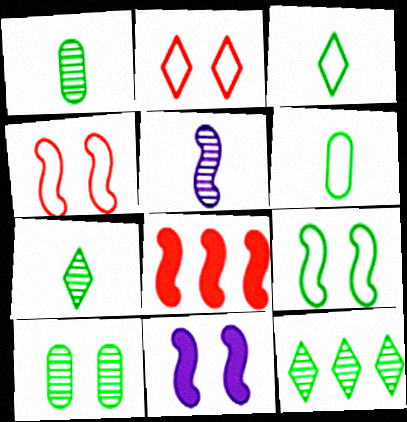[[2, 10, 11], 
[5, 8, 9]]